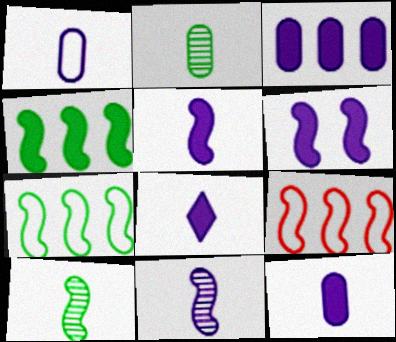[[1, 8, 11], 
[3, 6, 8], 
[5, 8, 12], 
[6, 9, 10]]